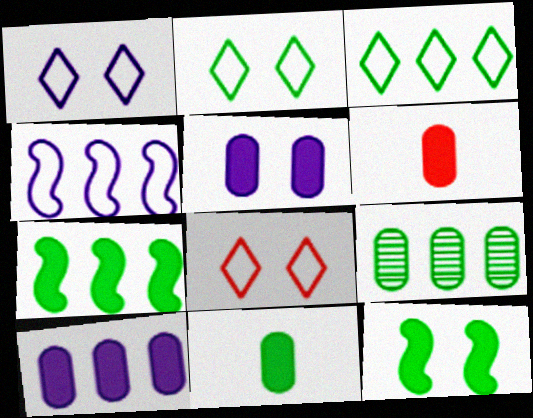[[1, 2, 8], 
[3, 7, 9]]